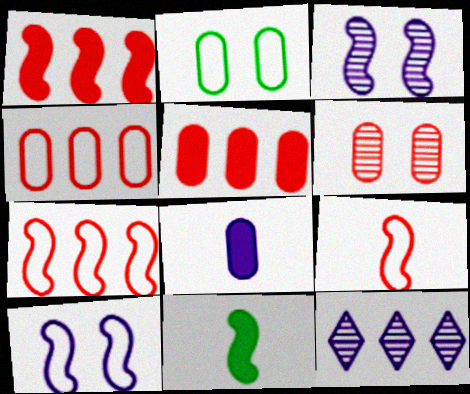[[3, 7, 11], 
[8, 10, 12]]